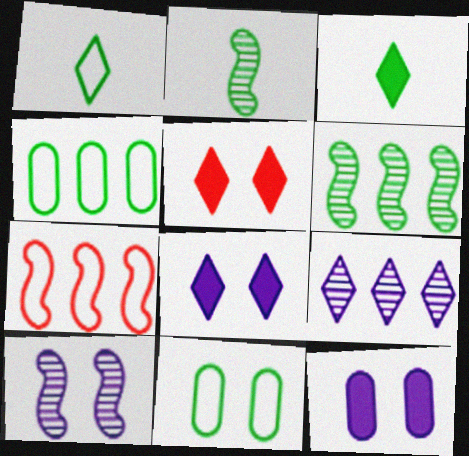[[1, 5, 9], 
[3, 6, 11], 
[5, 10, 11]]